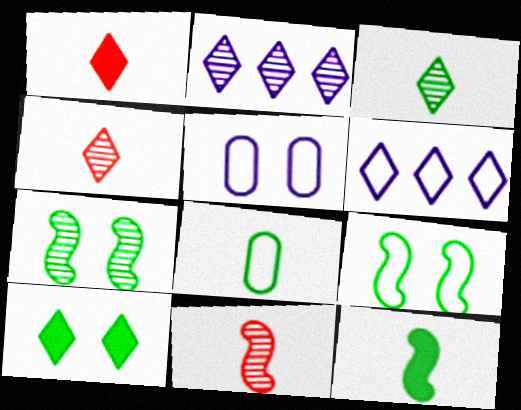[[3, 8, 12], 
[4, 6, 10]]